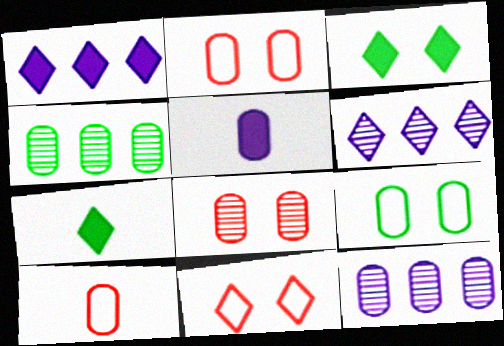[[2, 4, 5], 
[6, 7, 11]]